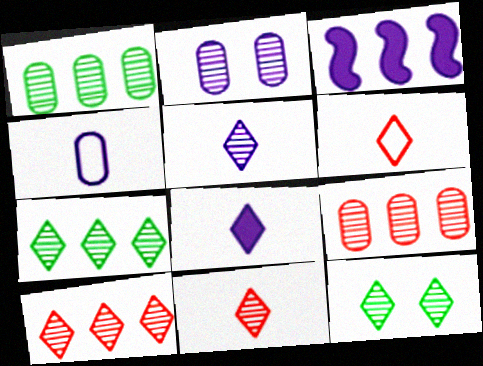[[5, 10, 12]]